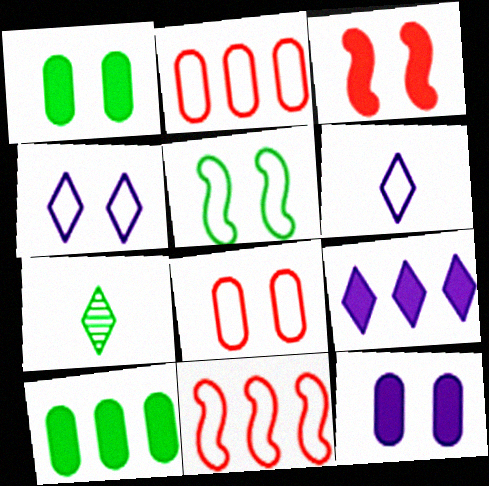[[2, 5, 6], 
[4, 5, 8], 
[5, 7, 10], 
[7, 11, 12]]